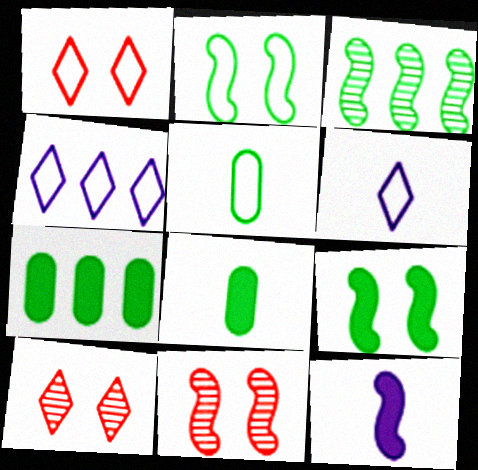[[4, 8, 11], 
[6, 7, 11]]